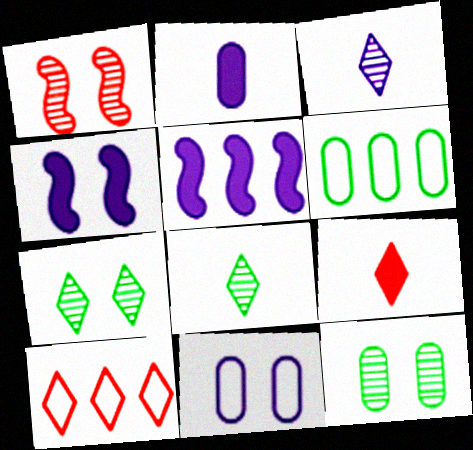[[3, 5, 11]]